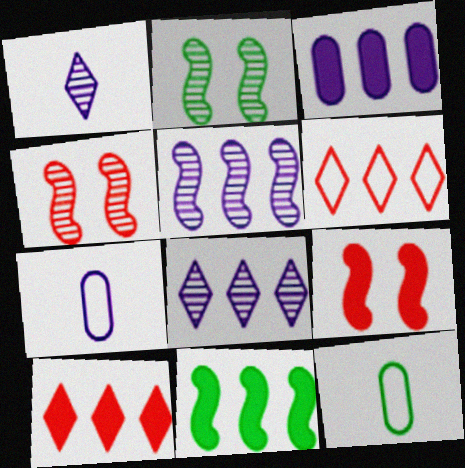[[2, 7, 10], 
[3, 10, 11], 
[8, 9, 12]]